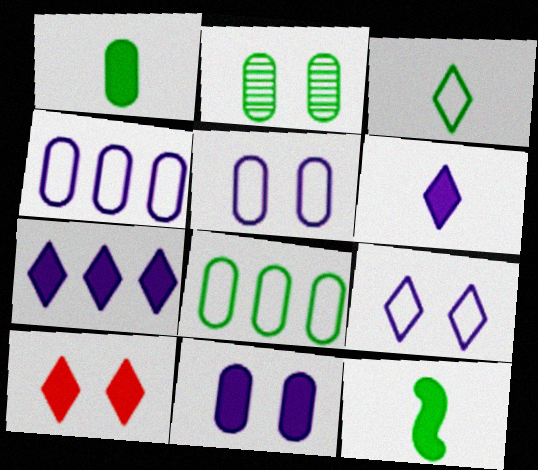[[1, 2, 8]]